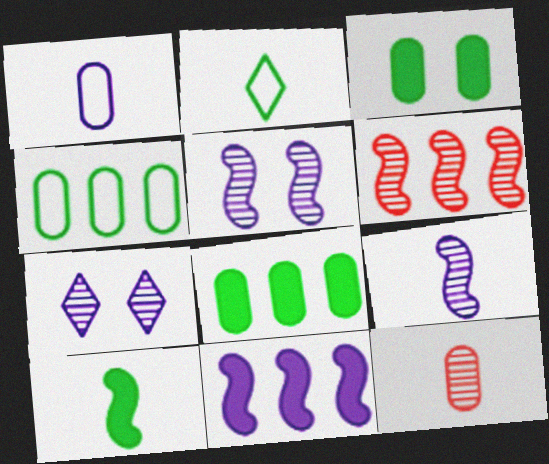[[1, 7, 11]]